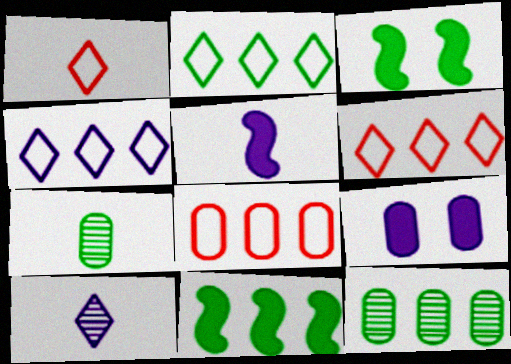[[1, 5, 7], 
[2, 3, 7], 
[2, 4, 6], 
[2, 11, 12], 
[3, 8, 10], 
[7, 8, 9]]